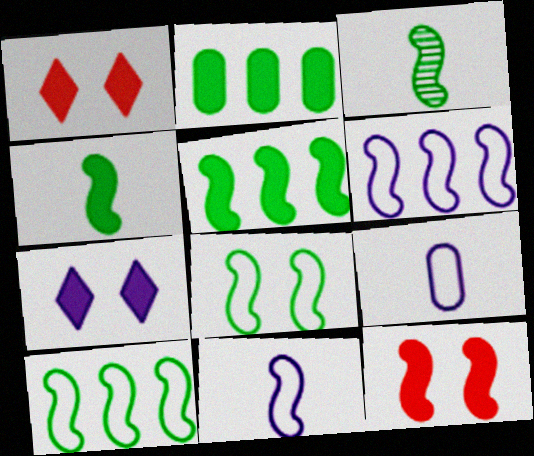[[3, 5, 8], 
[3, 6, 12]]